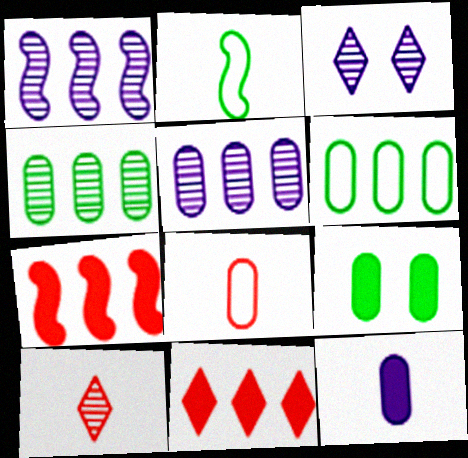[[1, 6, 11], 
[2, 10, 12], 
[5, 8, 9]]